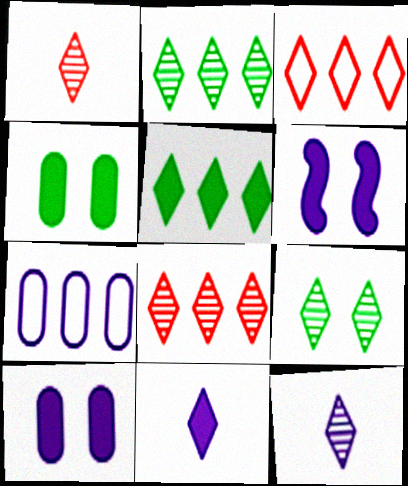[[3, 9, 11], 
[6, 7, 12], 
[8, 9, 12]]